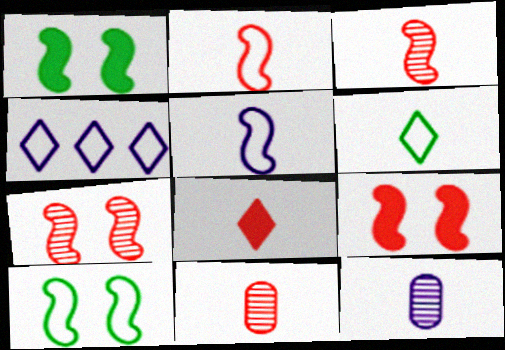[[1, 4, 11], 
[2, 8, 11]]